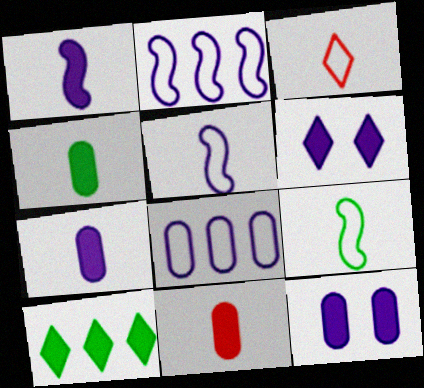[[4, 7, 11]]